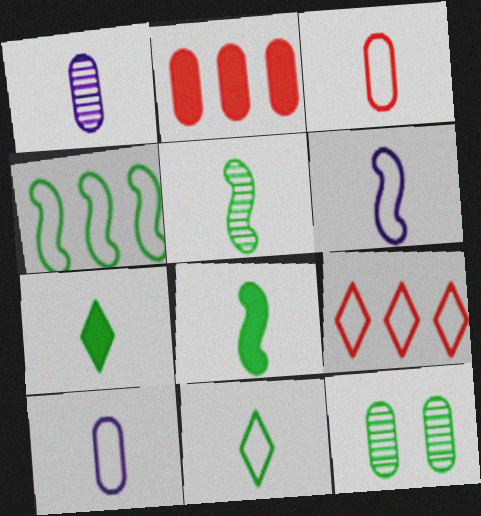[[2, 10, 12], 
[3, 6, 11], 
[4, 7, 12]]